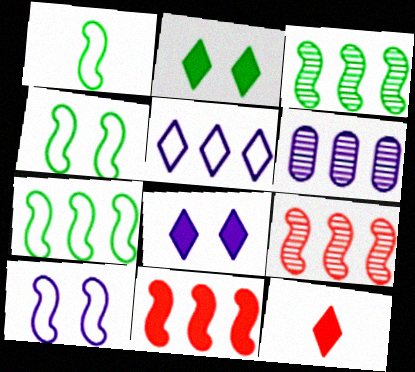[[1, 4, 7], 
[4, 6, 12]]